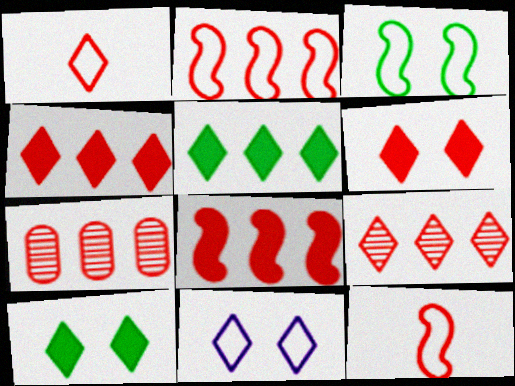[[1, 6, 9], 
[2, 4, 7], 
[6, 7, 12]]